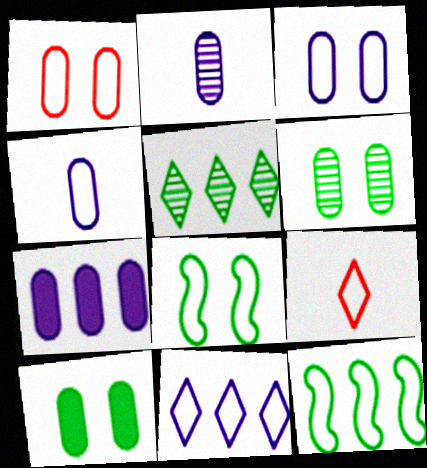[[2, 3, 7], 
[3, 9, 12]]